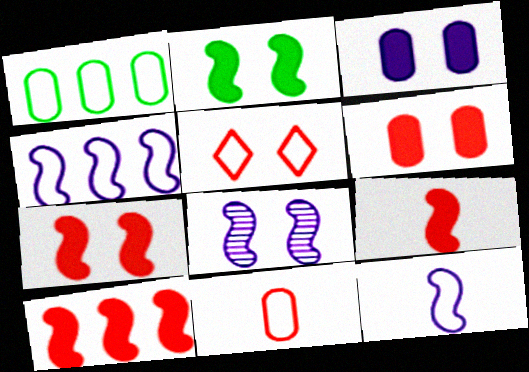[[1, 5, 12], 
[7, 9, 10]]